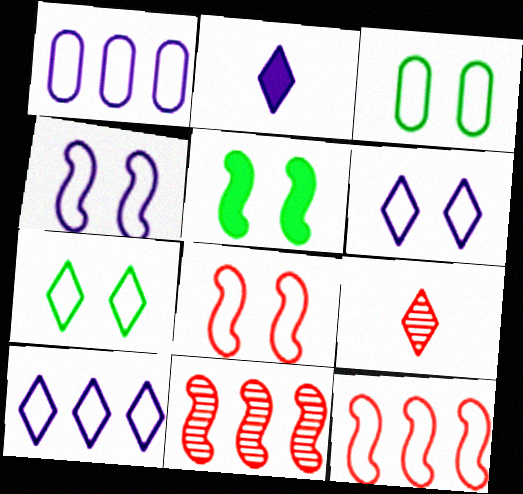[[1, 5, 9], 
[2, 3, 11], 
[3, 6, 8]]